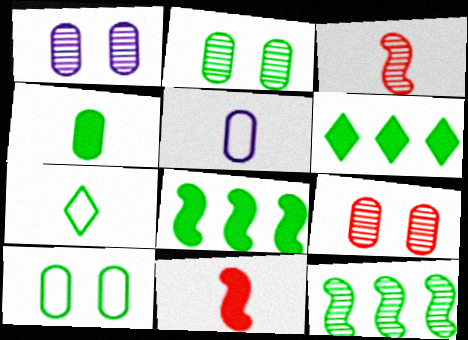[[1, 2, 9], 
[2, 7, 8]]